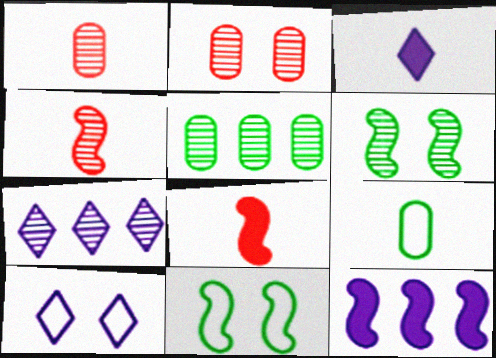[[1, 6, 7], 
[3, 4, 9], 
[3, 7, 10], 
[4, 11, 12], 
[5, 8, 10]]